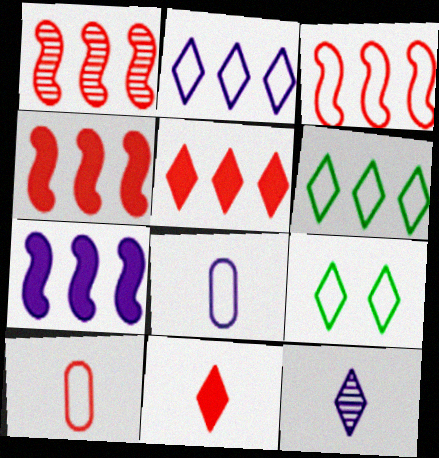[[1, 3, 4], 
[3, 8, 9], 
[5, 9, 12]]